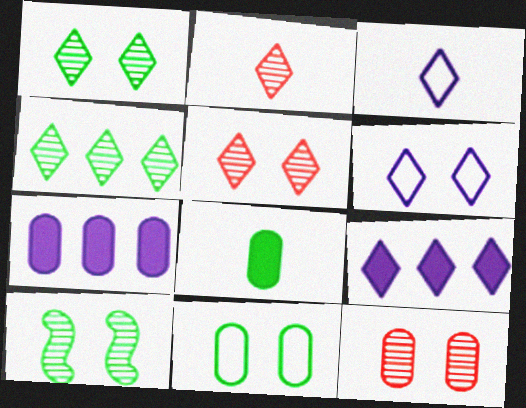[]